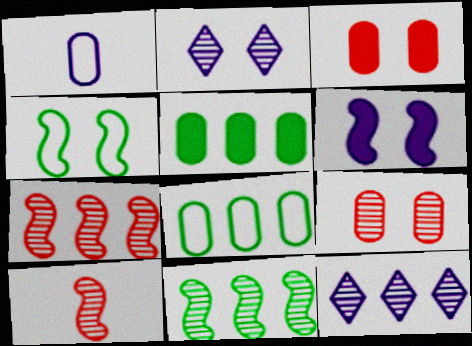[[1, 5, 9], 
[1, 6, 12], 
[2, 3, 4]]